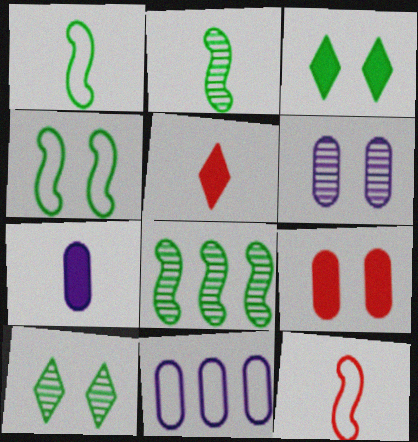[[6, 7, 11]]